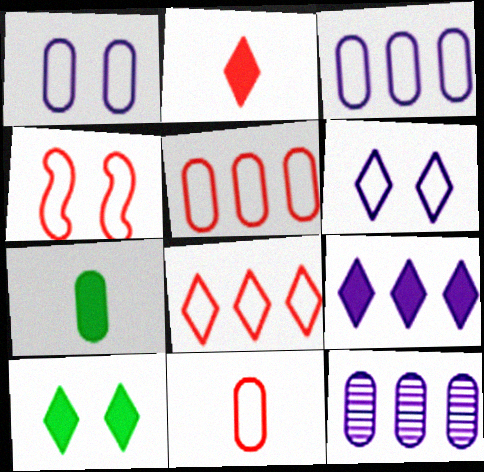[[2, 9, 10], 
[4, 8, 11]]